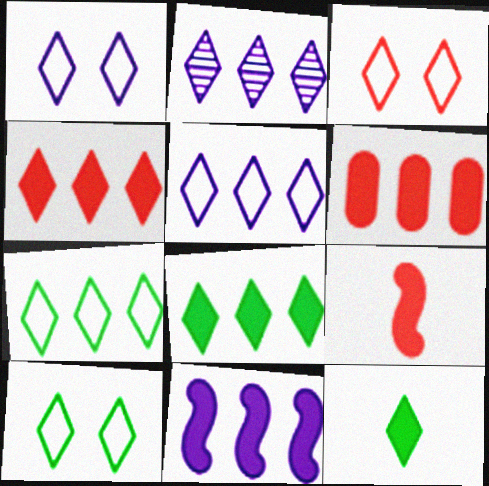[[1, 3, 10], 
[2, 3, 12], 
[2, 4, 7], 
[6, 8, 11]]